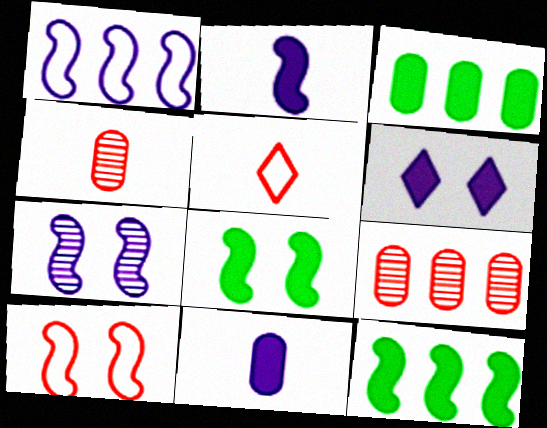[[1, 2, 7], 
[3, 5, 7], 
[7, 8, 10]]